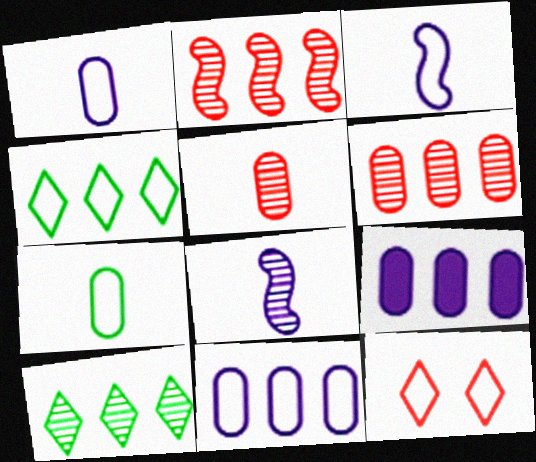[[2, 4, 9]]